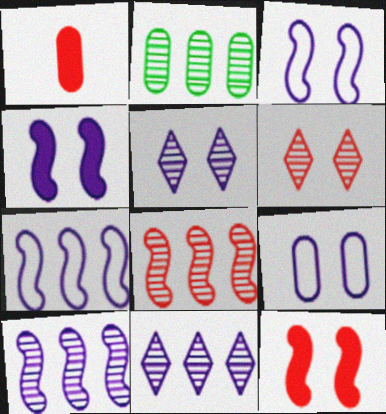[[1, 2, 9], 
[2, 8, 11], 
[4, 5, 9]]